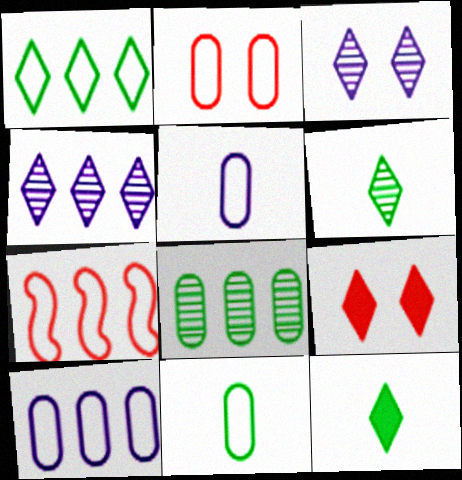[[1, 7, 10], 
[2, 10, 11]]